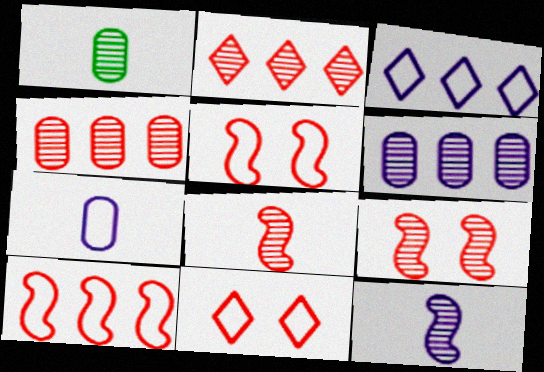[]